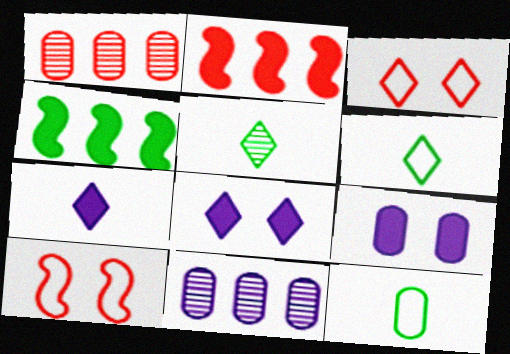[[1, 9, 12]]